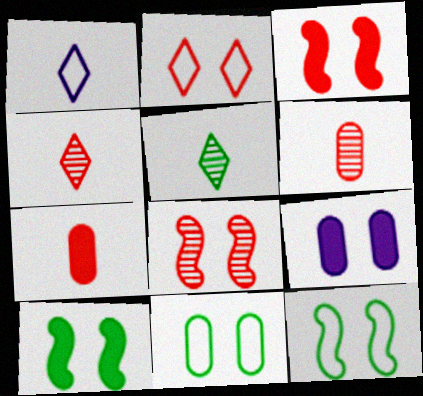[]